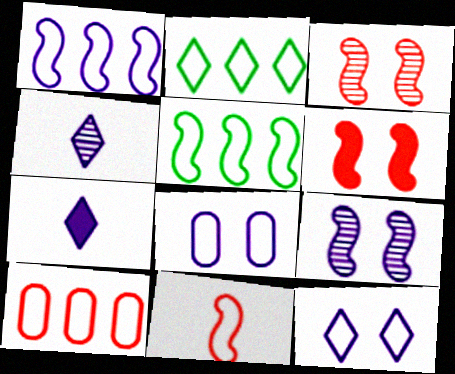[[1, 2, 10], 
[2, 8, 11]]